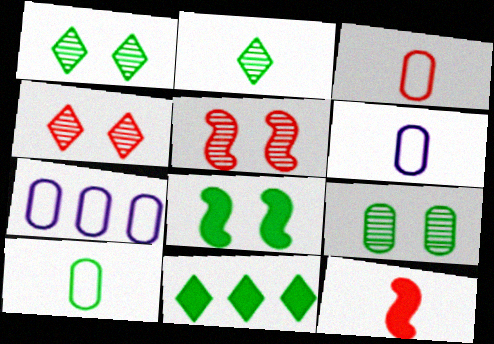[[1, 7, 12], 
[2, 6, 12], 
[3, 6, 10], 
[5, 6, 11]]